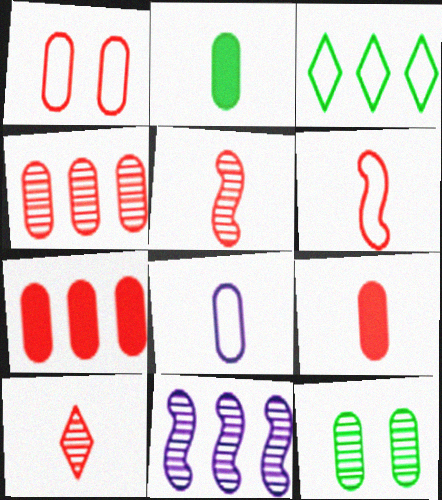[[1, 4, 9], 
[3, 7, 11], 
[6, 9, 10], 
[7, 8, 12], 
[10, 11, 12]]